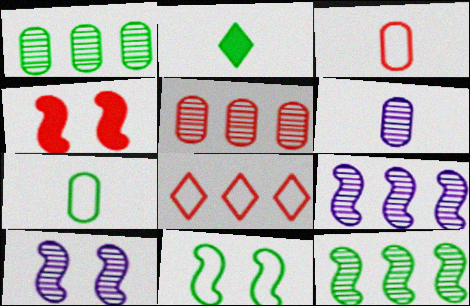[[1, 2, 11], 
[4, 10, 11]]